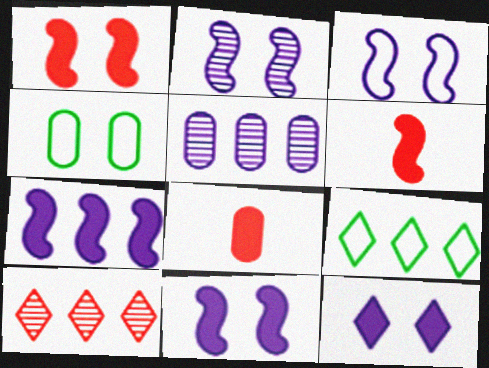[[2, 3, 11], 
[2, 8, 9], 
[4, 5, 8]]